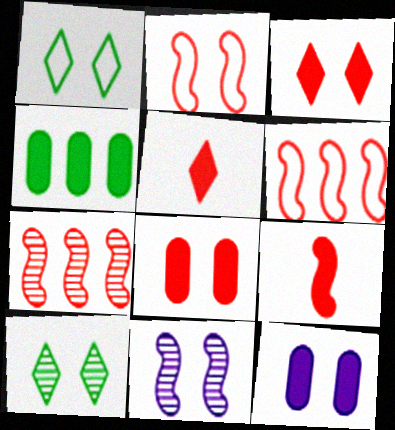[[1, 8, 11], 
[2, 7, 9], 
[2, 10, 12]]